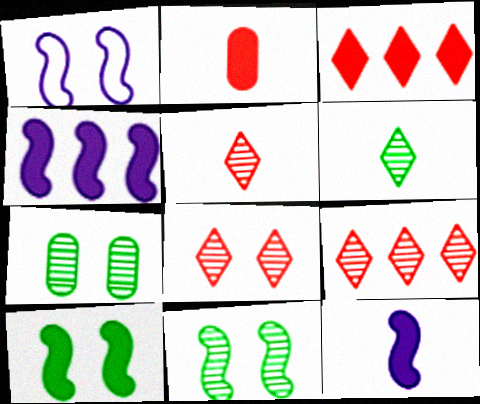[[5, 8, 9]]